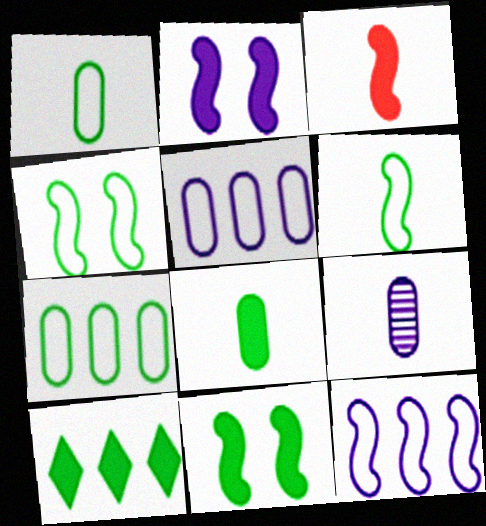[[8, 10, 11]]